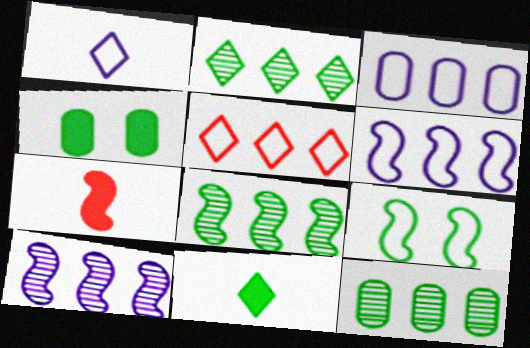[[2, 8, 12], 
[7, 9, 10], 
[9, 11, 12]]